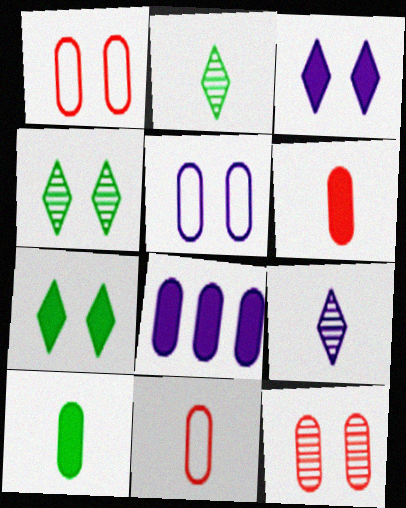[]